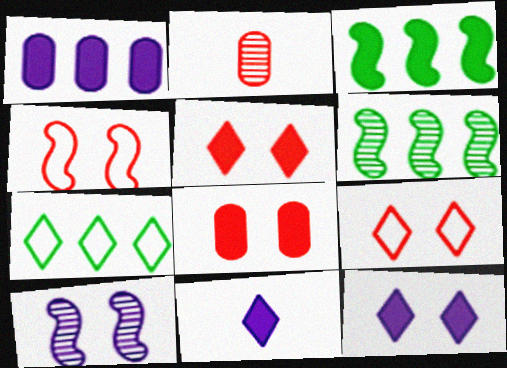[[3, 8, 11]]